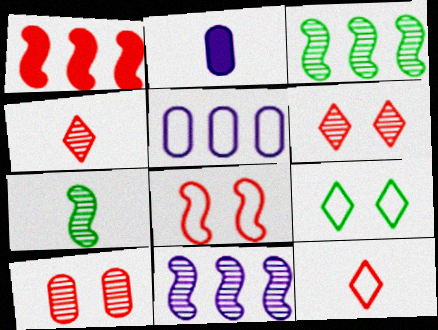[[1, 10, 12], 
[2, 7, 12]]